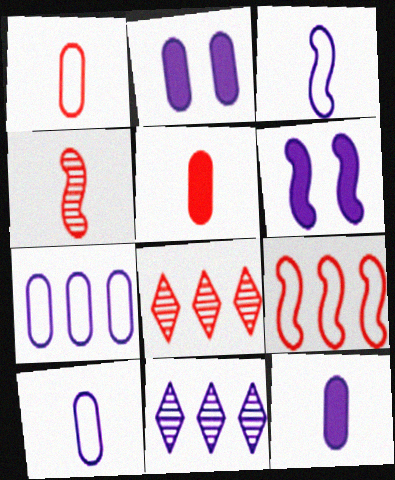[[2, 3, 11], 
[6, 10, 11]]